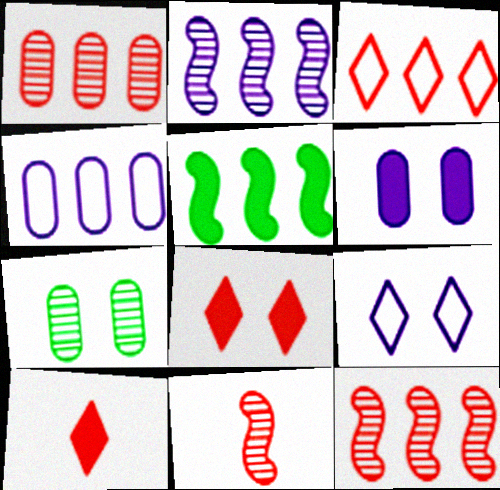[[5, 6, 10]]